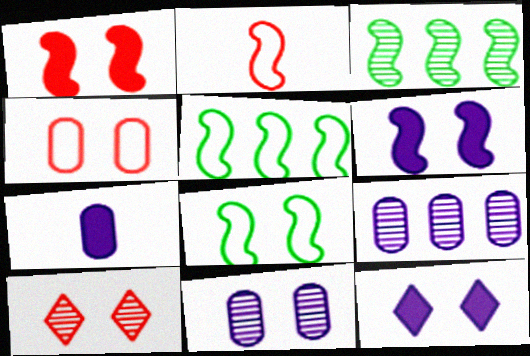[[1, 4, 10], 
[2, 3, 6], 
[5, 7, 10]]